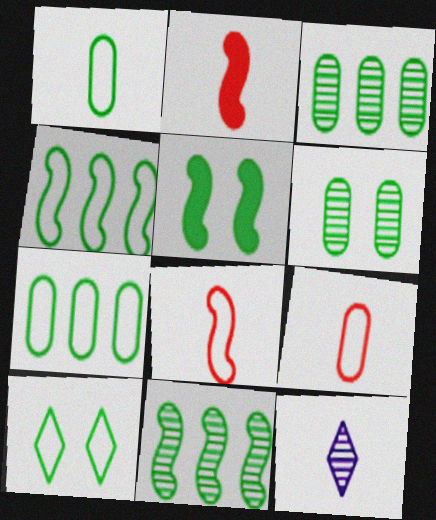[[1, 2, 12], 
[1, 4, 10], 
[5, 6, 10]]